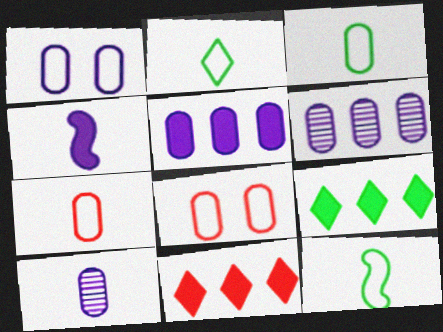[[1, 5, 10], 
[2, 3, 12]]